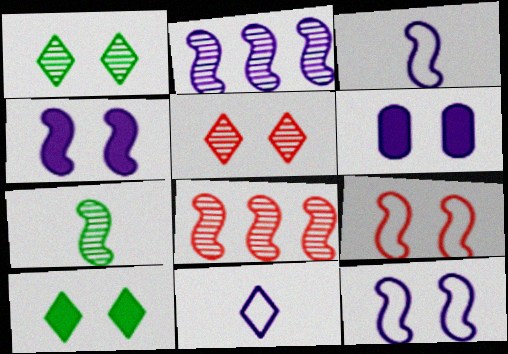[[1, 6, 9], 
[2, 3, 4], 
[2, 6, 11]]